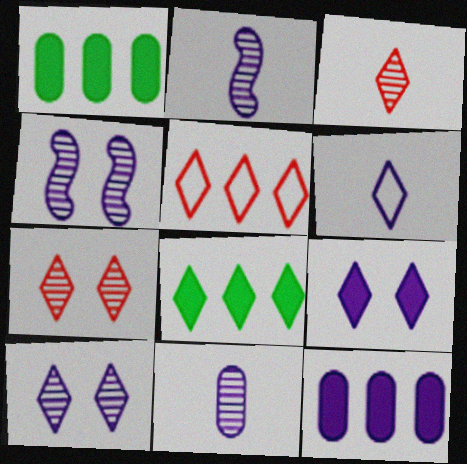[[4, 6, 12], 
[6, 7, 8]]